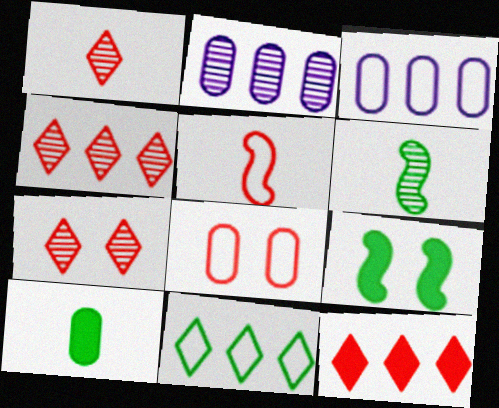[[1, 3, 9], 
[1, 4, 7], 
[2, 6, 7], 
[2, 8, 10]]